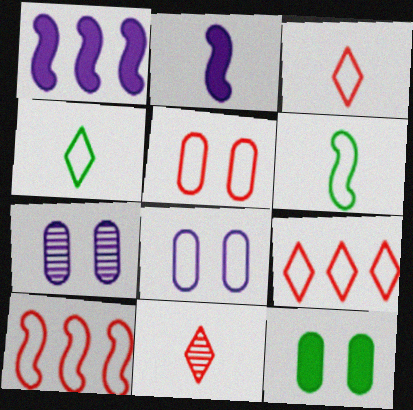[[3, 5, 10], 
[4, 8, 10], 
[5, 7, 12], 
[6, 8, 9]]